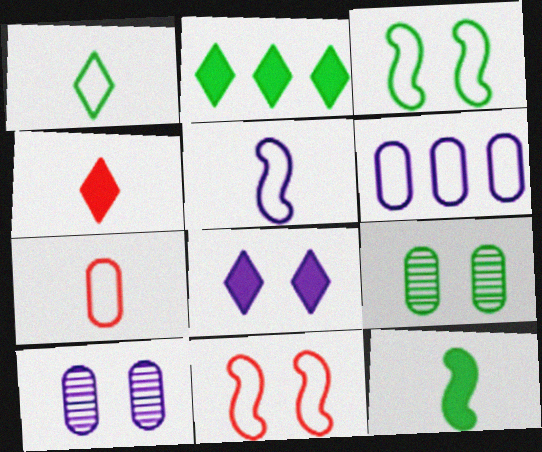[[1, 5, 7], 
[1, 6, 11], 
[2, 4, 8], 
[8, 9, 11]]